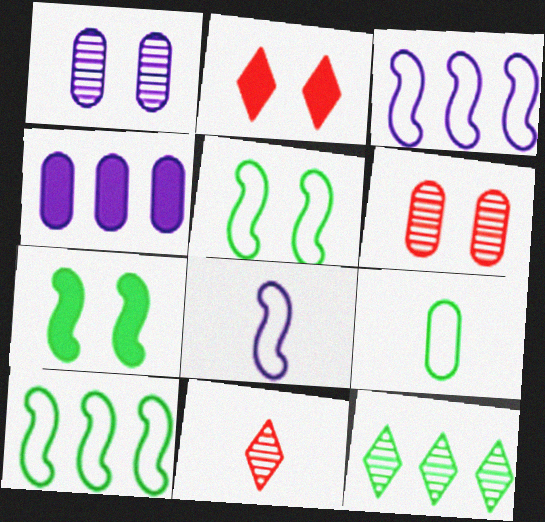[[1, 2, 5], 
[4, 5, 11], 
[4, 6, 9], 
[7, 9, 12]]